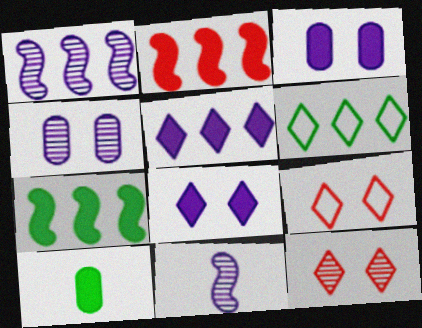[[1, 9, 10], 
[2, 8, 10]]